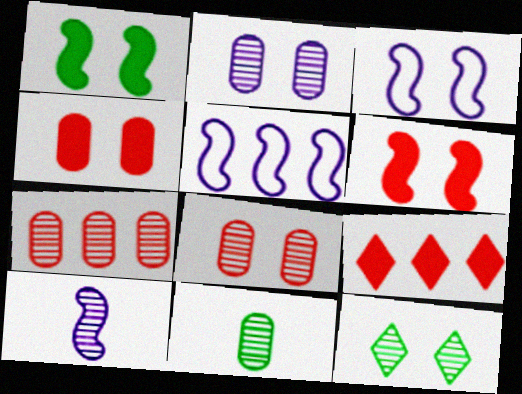[[2, 7, 11], 
[3, 4, 12], 
[3, 9, 11], 
[7, 10, 12]]